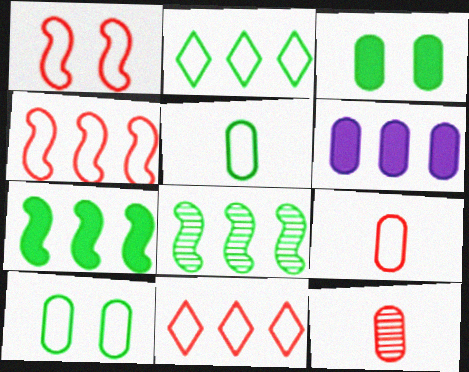[[1, 9, 11], 
[6, 8, 11], 
[6, 10, 12]]